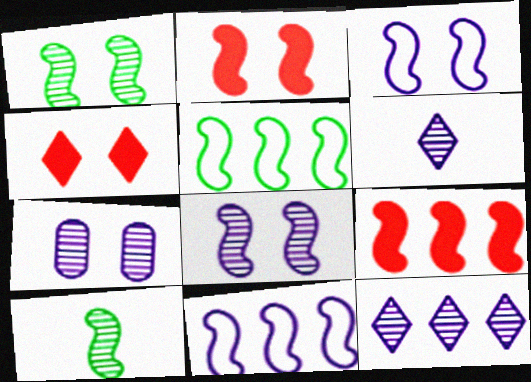[[1, 2, 3], 
[2, 10, 11], 
[3, 9, 10]]